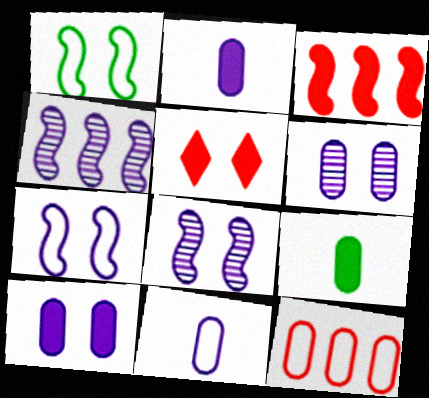[[1, 5, 6], 
[6, 9, 12]]